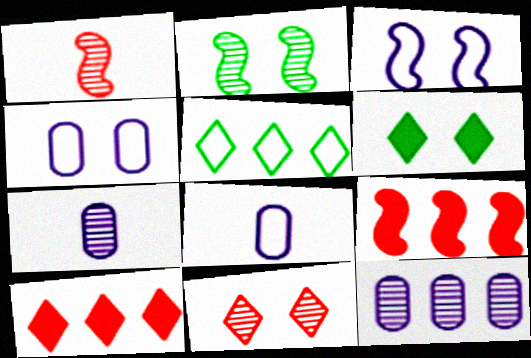[[2, 8, 10], 
[5, 9, 12]]